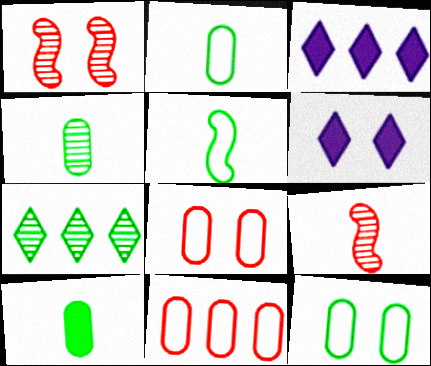[[1, 2, 3], 
[1, 6, 12], 
[2, 4, 10], 
[3, 9, 12]]